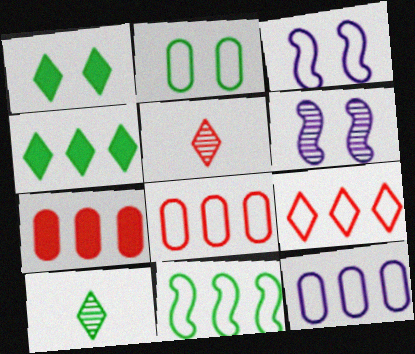[[3, 7, 10], 
[9, 11, 12]]